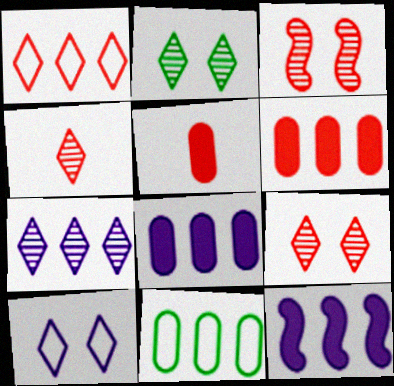[[1, 3, 5], 
[2, 4, 7]]